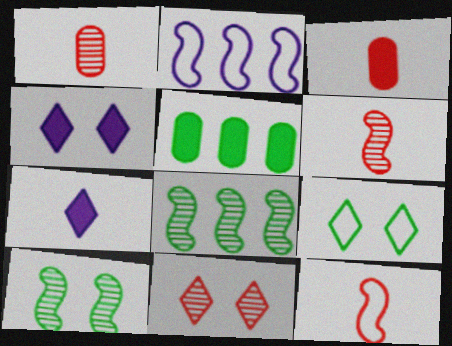[[4, 9, 11]]